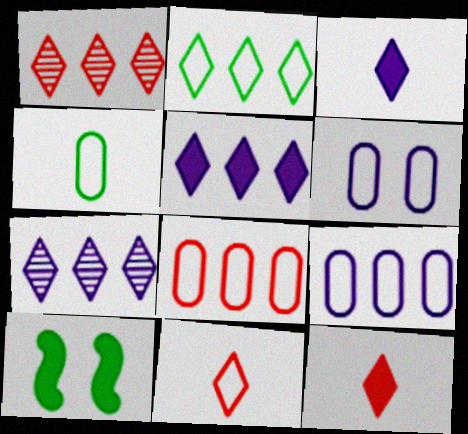[[1, 2, 5], 
[4, 6, 8]]